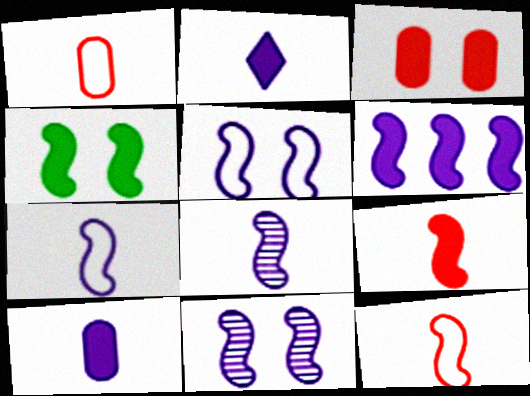[[4, 6, 9], 
[5, 6, 8], 
[6, 7, 11]]